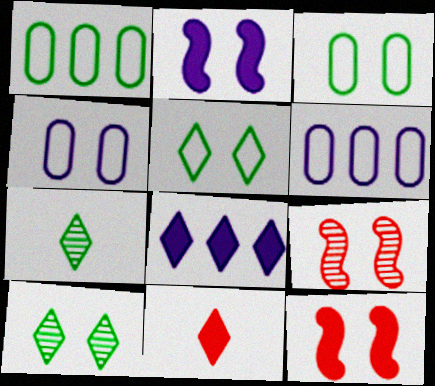[[4, 10, 12], 
[6, 7, 12]]